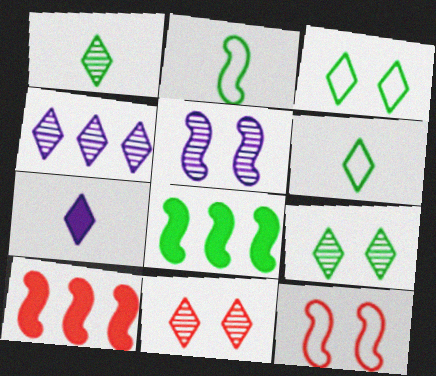[[1, 4, 11], 
[2, 5, 10]]